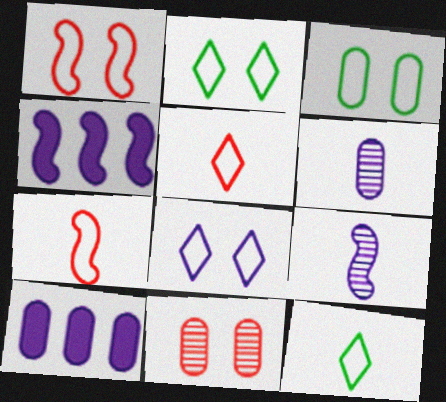[[1, 3, 8], 
[4, 6, 8], 
[4, 11, 12], 
[8, 9, 10]]